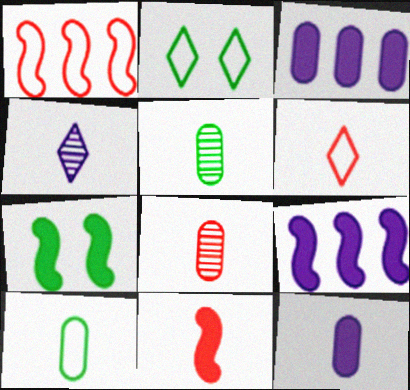[[2, 8, 9], 
[4, 10, 11], 
[6, 8, 11], 
[7, 9, 11], 
[8, 10, 12]]